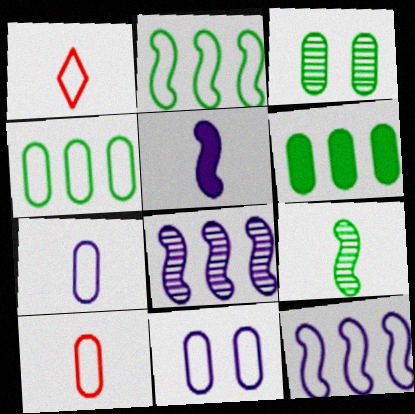[[1, 2, 11], 
[4, 10, 11]]